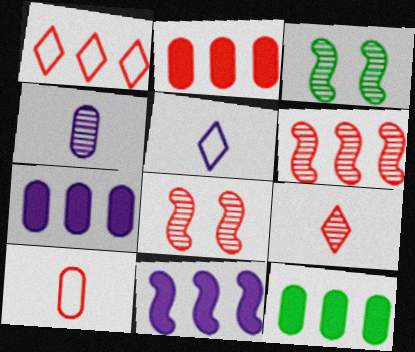[[1, 2, 6], 
[2, 3, 5], 
[2, 7, 12], 
[5, 8, 12]]